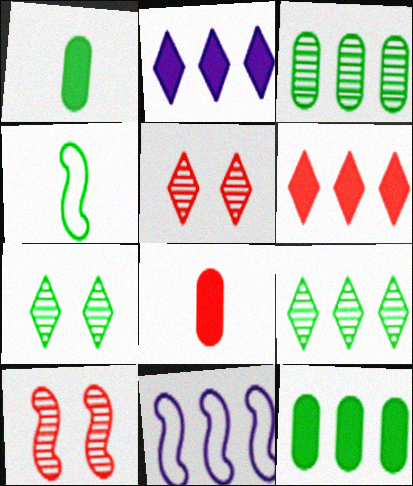[[1, 5, 11], 
[3, 6, 11], 
[4, 7, 12], 
[7, 8, 11]]